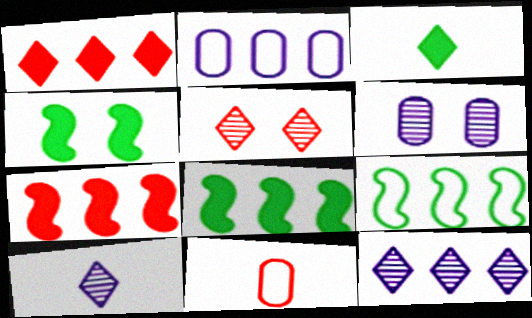[[4, 11, 12], 
[5, 7, 11]]